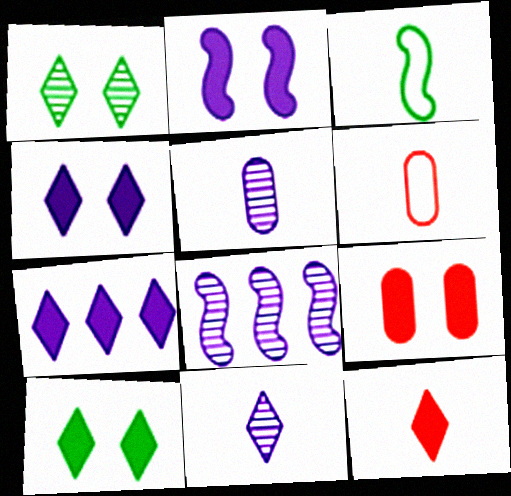[[2, 9, 10], 
[3, 5, 12], 
[6, 8, 10], 
[7, 10, 12]]